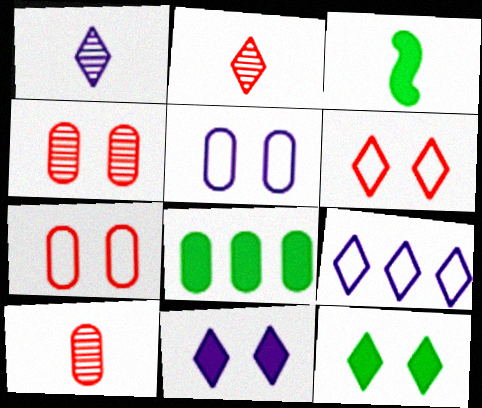[[1, 9, 11], 
[2, 9, 12], 
[3, 4, 9], 
[3, 8, 12], 
[5, 8, 10]]